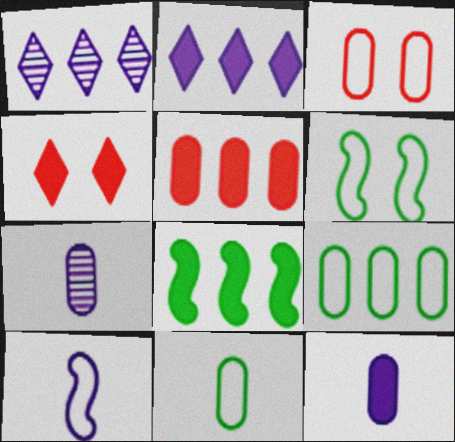[[2, 5, 8], 
[4, 8, 12]]